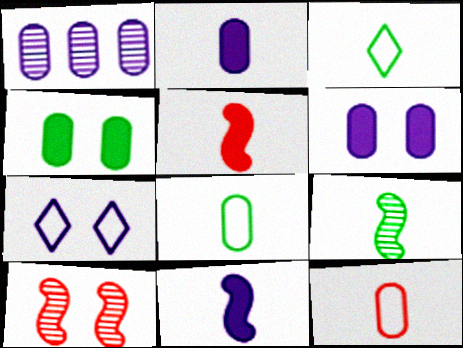[[1, 4, 12], 
[1, 7, 11], 
[4, 7, 10]]